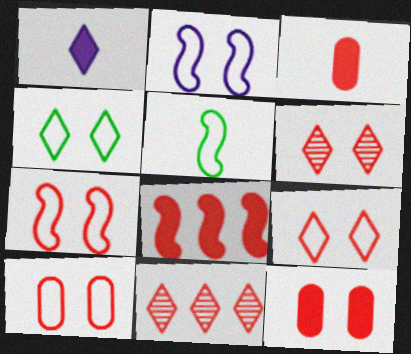[[1, 4, 11], 
[2, 4, 10], 
[3, 7, 11], 
[6, 7, 12], 
[7, 9, 10]]